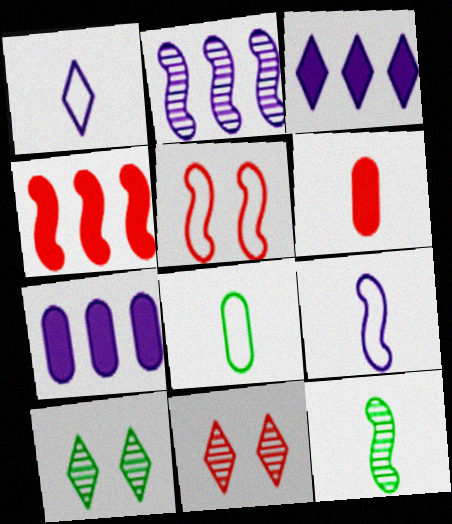[[1, 6, 12]]